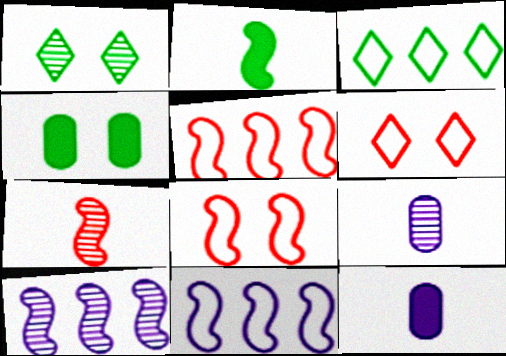[[1, 5, 12], 
[2, 8, 10]]